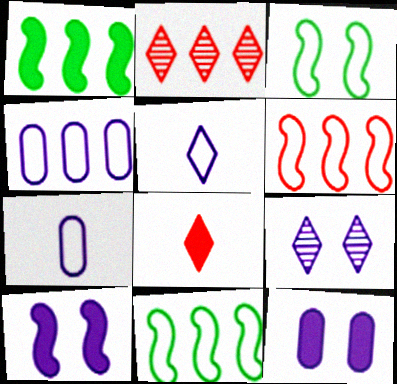[[1, 2, 4], 
[1, 8, 12]]